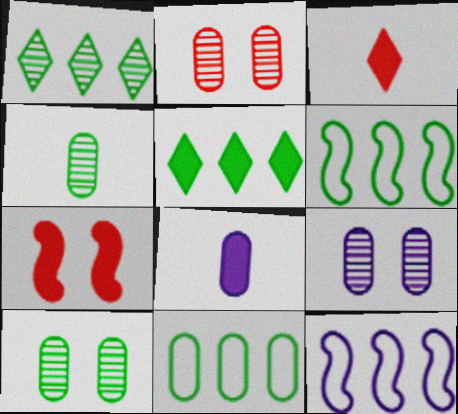[[2, 8, 11], 
[2, 9, 10], 
[3, 6, 9], 
[3, 10, 12], 
[5, 7, 8]]